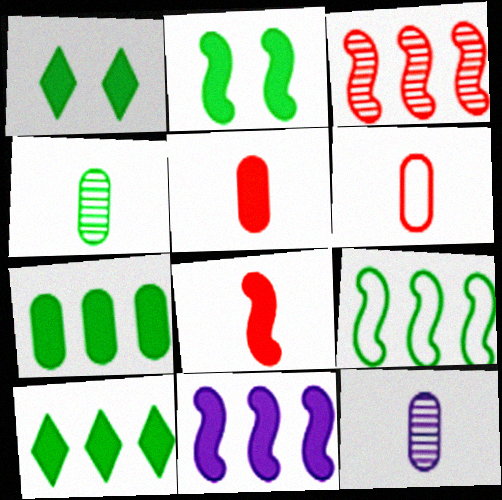[[1, 4, 9], 
[1, 5, 11], 
[2, 8, 11], 
[3, 9, 11]]